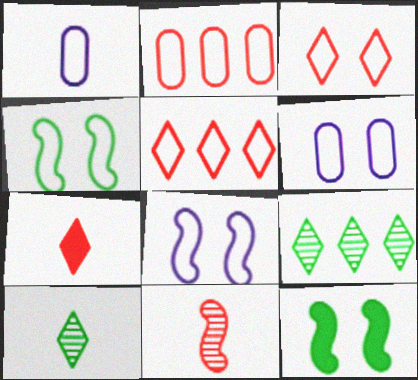[[1, 4, 5], 
[3, 4, 6]]